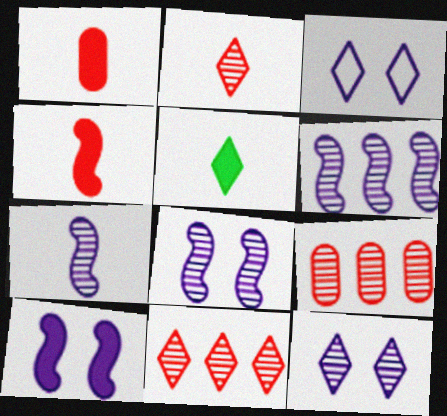[[3, 5, 11], 
[6, 7, 8]]